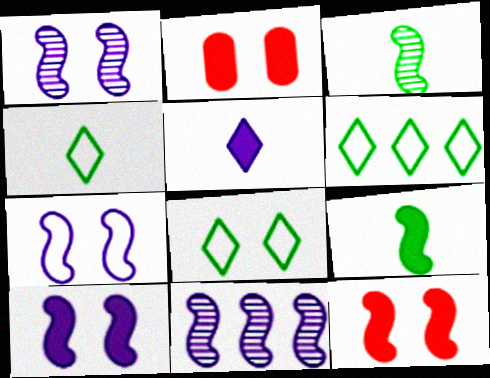[[1, 2, 8], 
[1, 7, 10], 
[2, 4, 11], 
[4, 6, 8]]